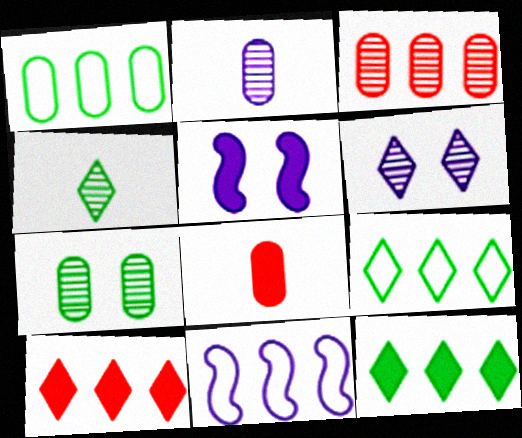[[2, 3, 7], 
[3, 11, 12], 
[5, 8, 12]]